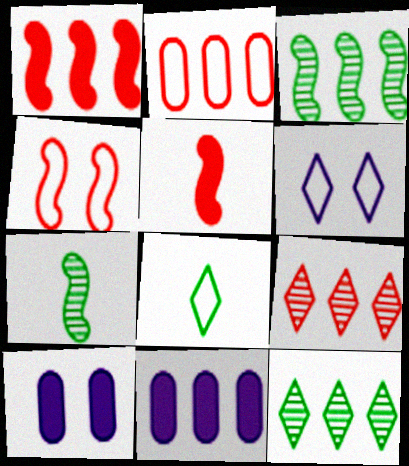[[1, 2, 9]]